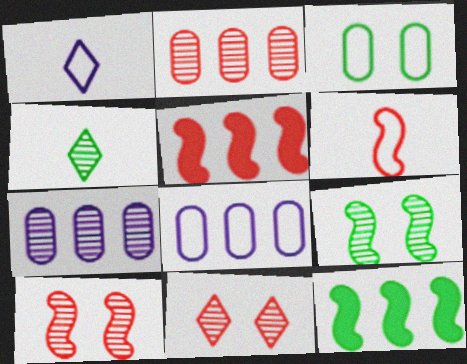[[3, 4, 12], 
[4, 7, 10], 
[5, 6, 10]]